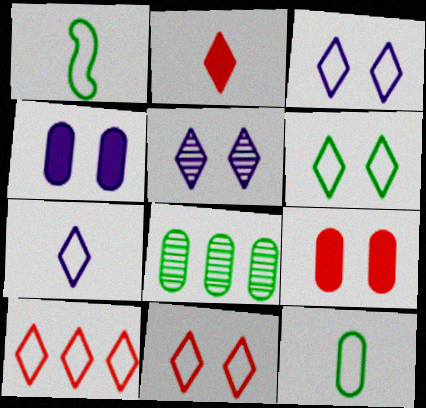[[3, 6, 11], 
[6, 7, 10]]